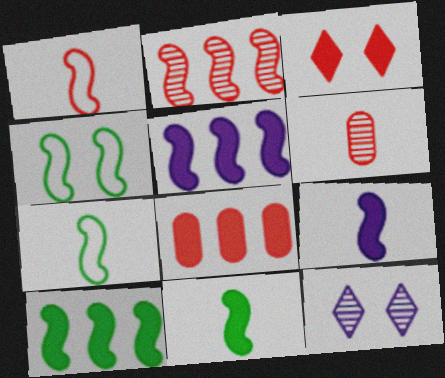[[2, 4, 9], 
[7, 8, 12]]